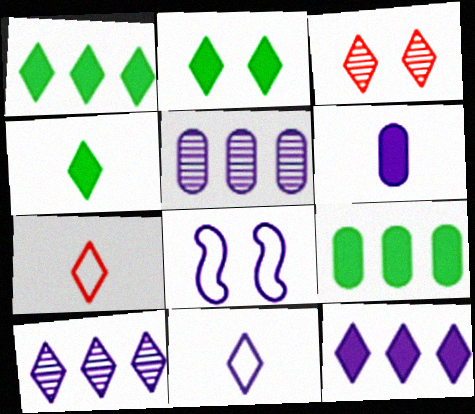[[1, 2, 4], 
[1, 3, 11], 
[2, 7, 10], 
[6, 8, 10]]